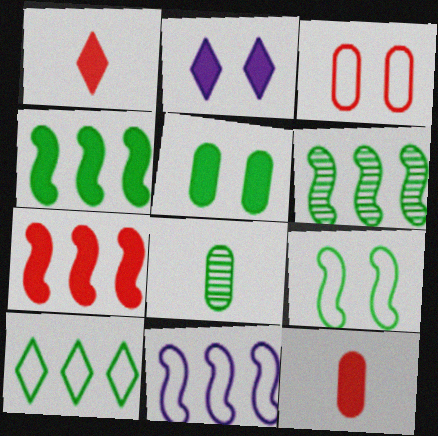[[2, 4, 12], 
[6, 7, 11]]